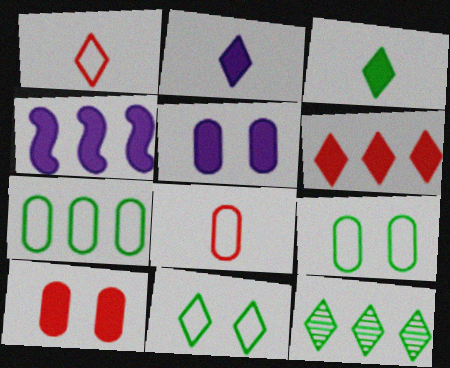[[2, 4, 5], 
[3, 4, 10], 
[3, 11, 12]]